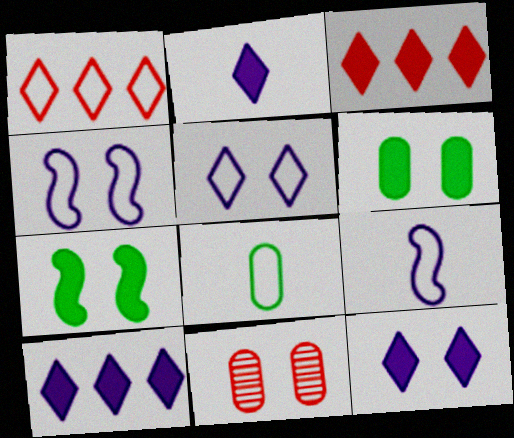[[1, 4, 8], 
[2, 10, 12], 
[5, 7, 11]]